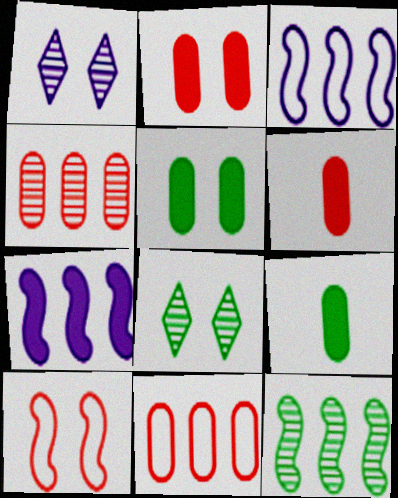[[1, 5, 10], 
[3, 6, 8]]